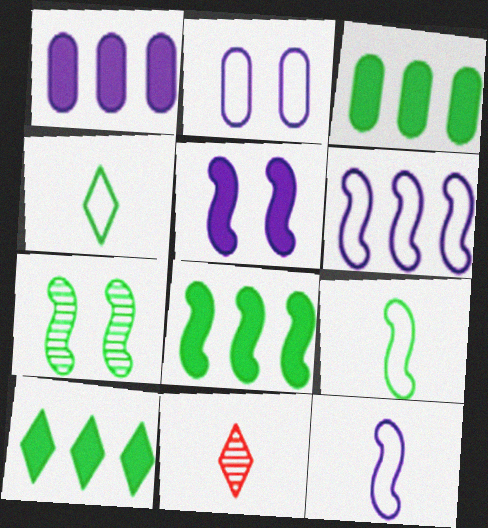[[2, 8, 11], 
[3, 4, 7], 
[3, 8, 10], 
[7, 8, 9]]